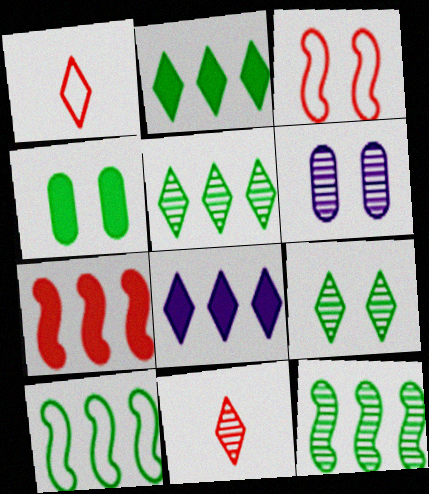[[1, 8, 9], 
[6, 11, 12]]